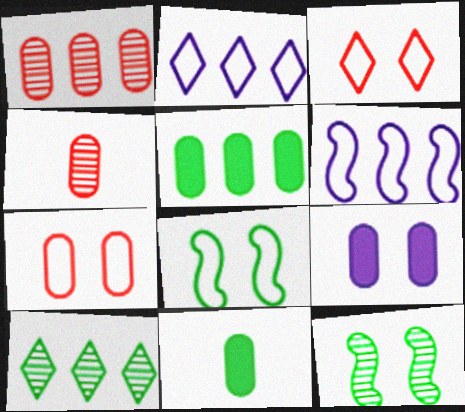[[3, 9, 12], 
[8, 10, 11]]